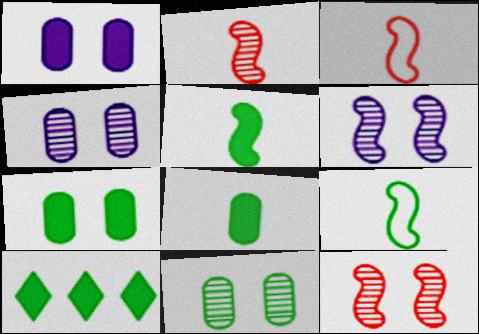[[3, 4, 10], 
[5, 7, 10], 
[9, 10, 11]]